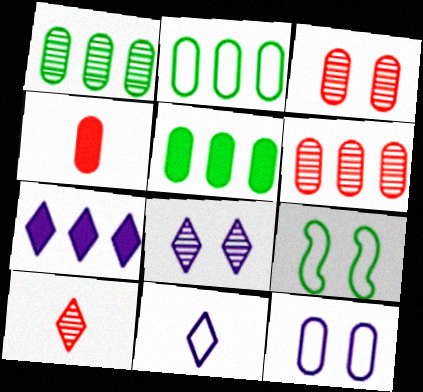[[1, 2, 5], 
[1, 4, 12], 
[7, 8, 11]]